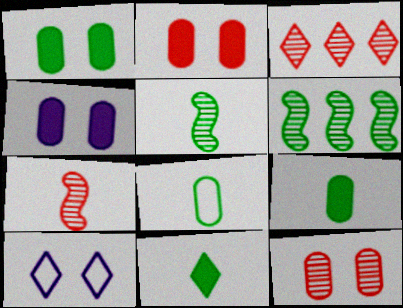[[1, 2, 4], 
[3, 7, 12], 
[3, 10, 11], 
[5, 8, 11]]